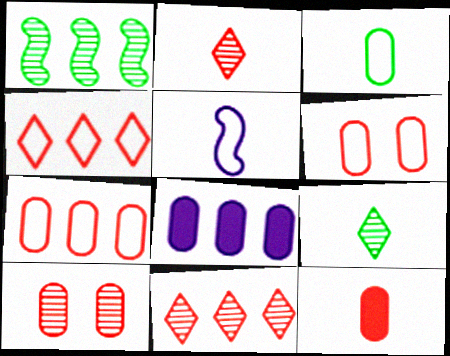[[1, 4, 8], 
[3, 8, 10], 
[5, 9, 12], 
[7, 10, 12]]